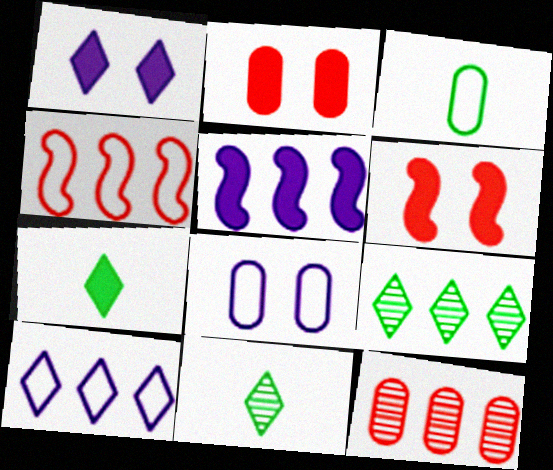[[2, 5, 7]]